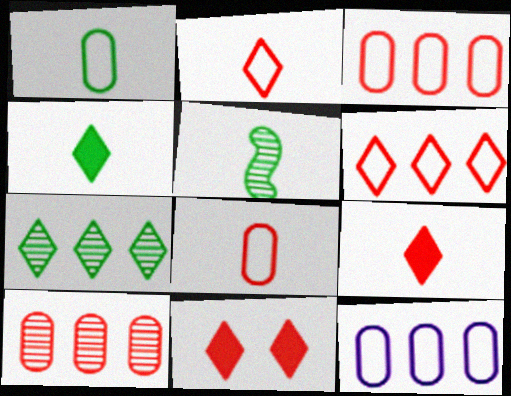[[1, 4, 5], 
[5, 11, 12]]